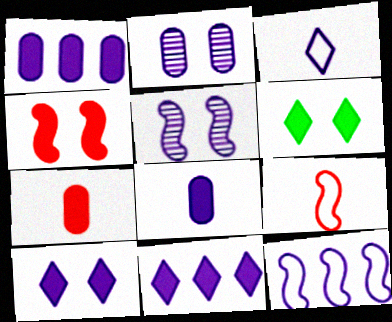[[1, 3, 5]]